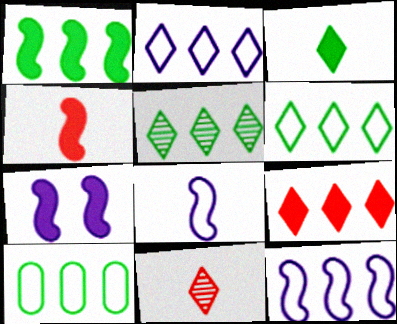[[1, 4, 7], 
[1, 5, 10], 
[2, 5, 9], 
[7, 10, 11]]